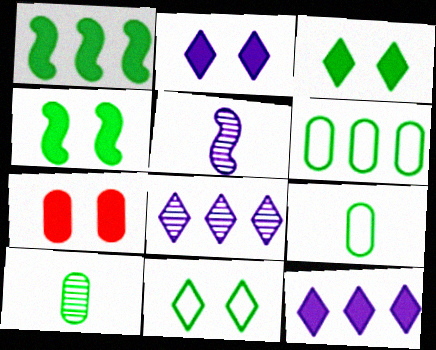[[1, 10, 11], 
[2, 4, 7]]